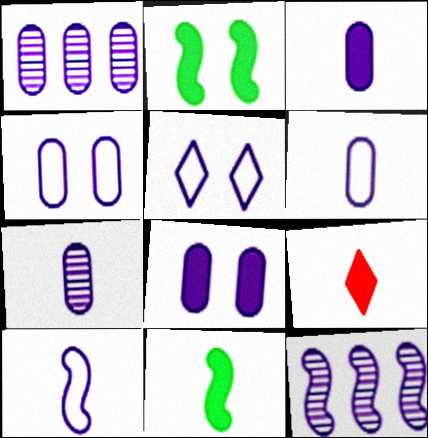[[1, 3, 4], 
[1, 6, 8], 
[3, 5, 12], 
[3, 6, 7], 
[3, 9, 11]]